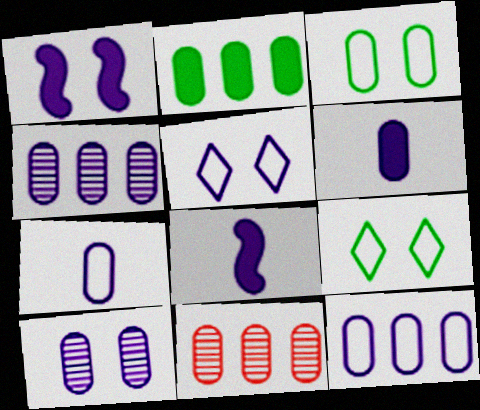[[1, 5, 10], 
[2, 11, 12], 
[3, 6, 11], 
[4, 5, 8], 
[6, 10, 12], 
[8, 9, 11]]